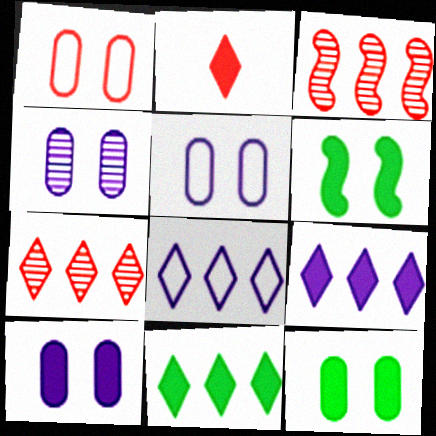[[1, 2, 3], 
[1, 4, 12], 
[4, 5, 10], 
[7, 8, 11]]